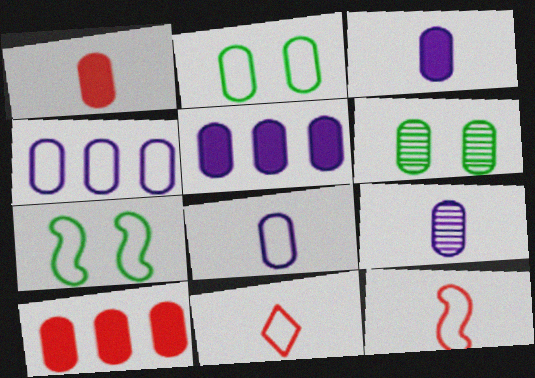[[1, 4, 6], 
[2, 9, 10], 
[3, 8, 9], 
[4, 7, 11], 
[6, 8, 10]]